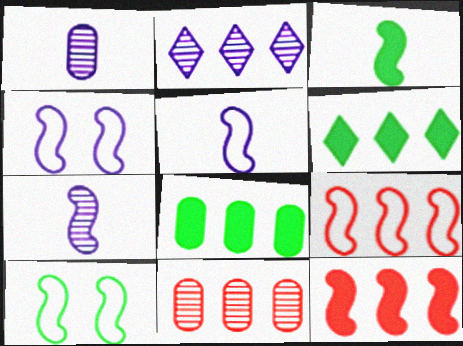[[2, 8, 9], 
[5, 9, 10], 
[7, 10, 12]]